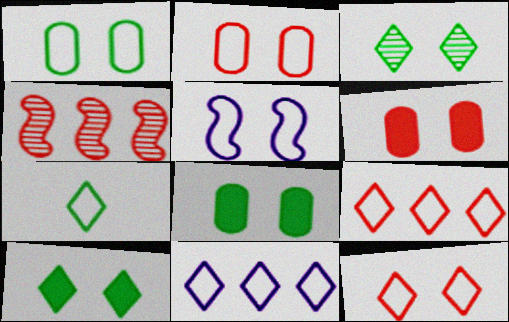[[1, 5, 12], 
[3, 5, 6], 
[7, 11, 12]]